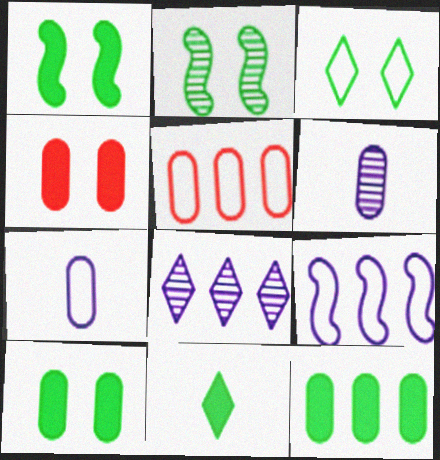[[1, 11, 12], 
[2, 3, 10], 
[5, 6, 10]]